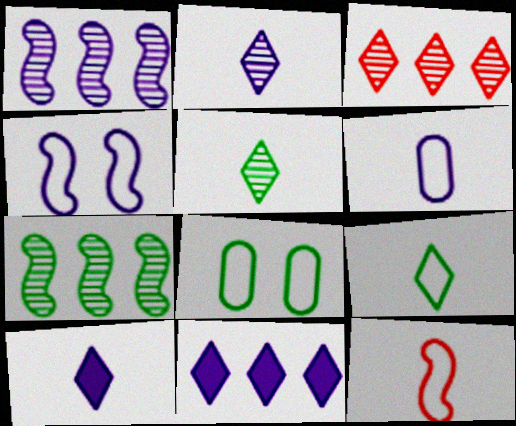[[6, 9, 12]]